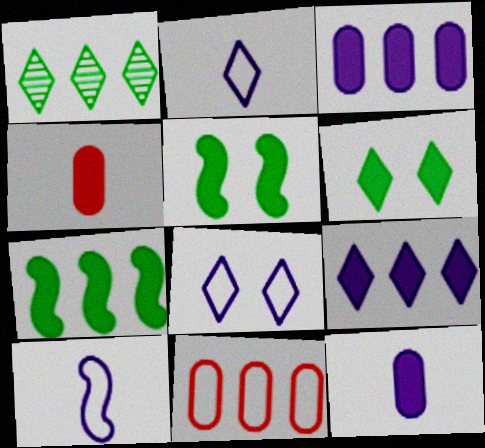[[4, 5, 9]]